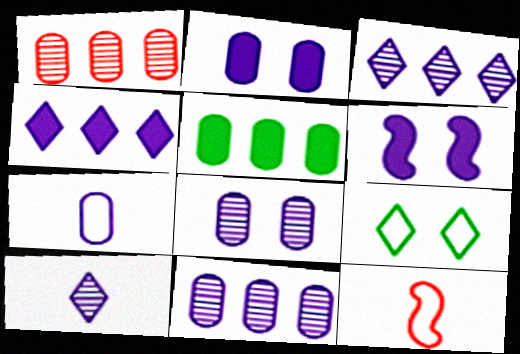[[2, 7, 11], 
[3, 6, 7]]